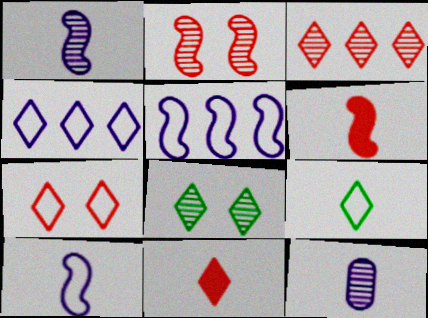[[3, 7, 11], 
[4, 7, 9], 
[4, 8, 11], 
[6, 9, 12]]